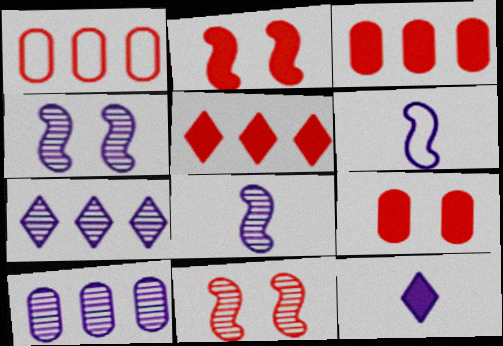[]